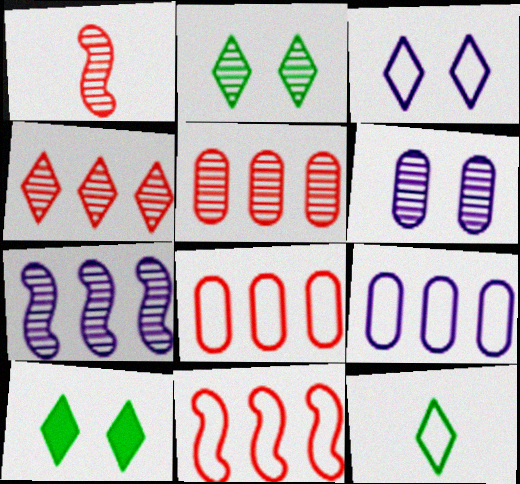[[1, 9, 10]]